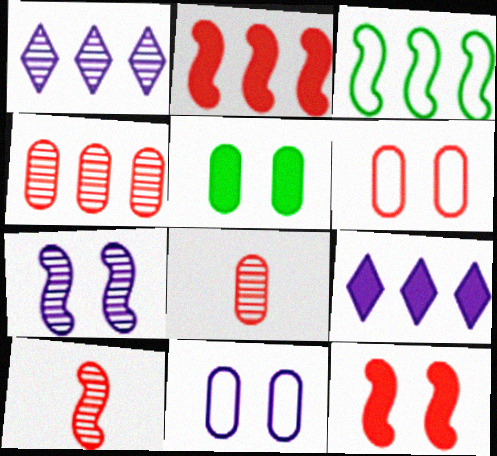[[3, 4, 9]]